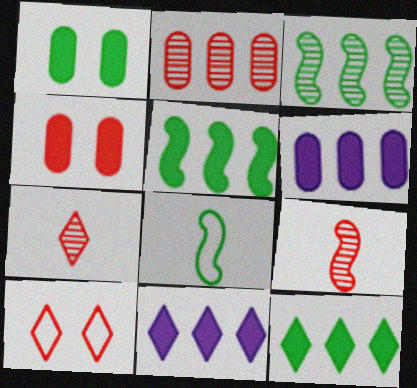[]